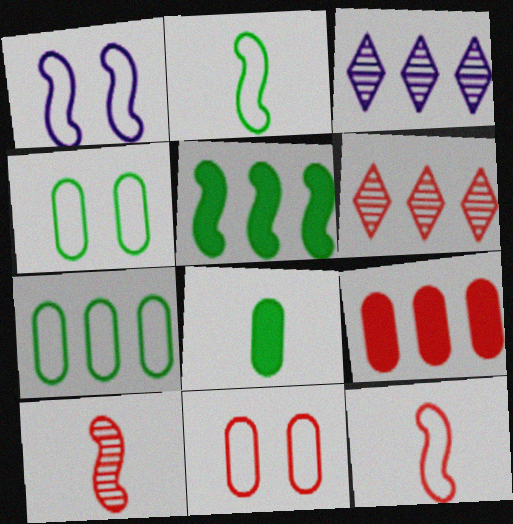[[1, 5, 10], 
[1, 6, 8]]